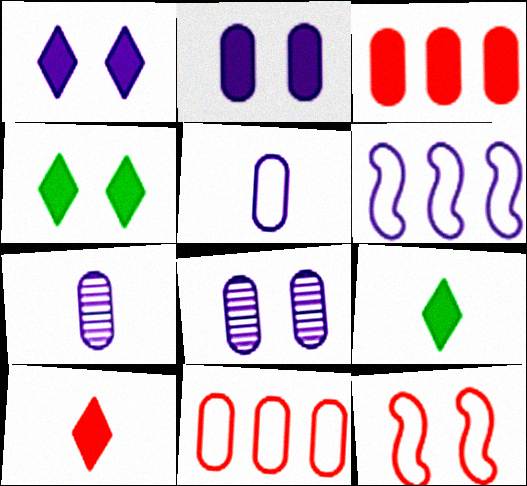[[1, 6, 7], 
[4, 8, 12]]